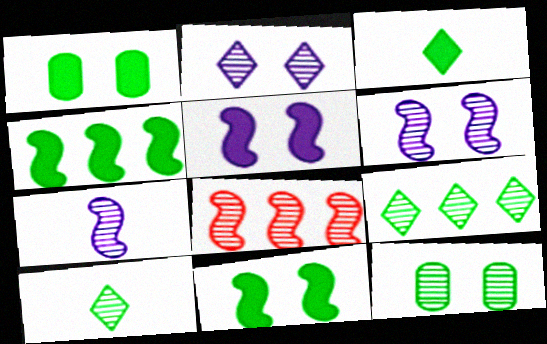[[1, 3, 4]]